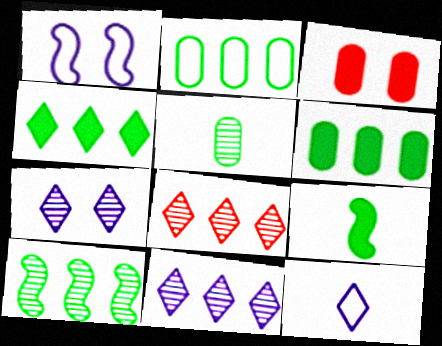[[2, 4, 10], 
[3, 10, 12]]